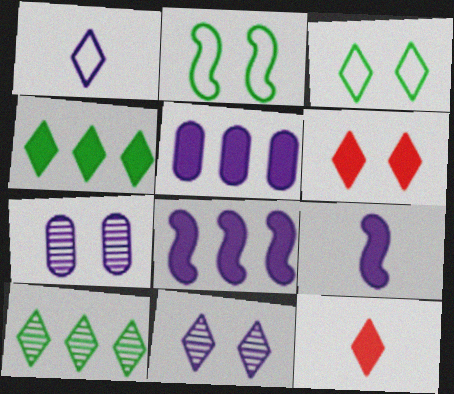[[1, 6, 10], 
[1, 7, 8], 
[2, 6, 7], 
[3, 6, 11]]